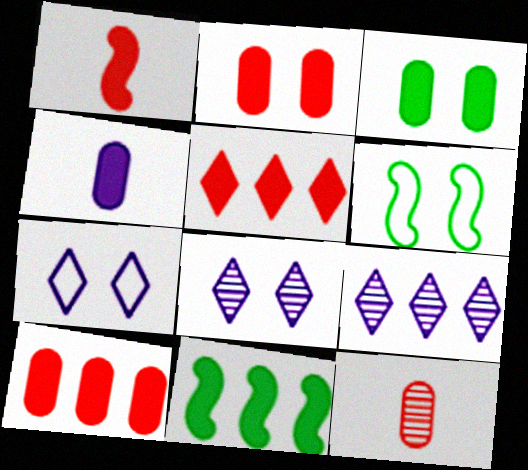[[1, 2, 5], 
[2, 6, 8], 
[3, 4, 10], 
[7, 11, 12]]